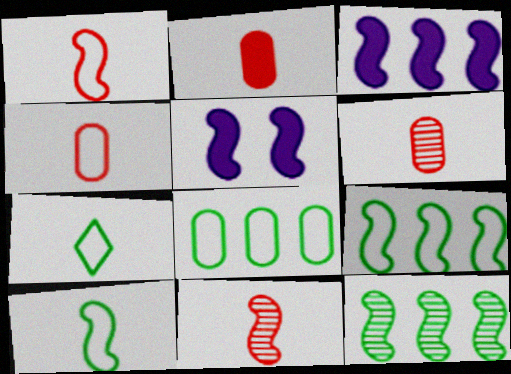[[1, 5, 12], 
[2, 4, 6], 
[5, 9, 11]]